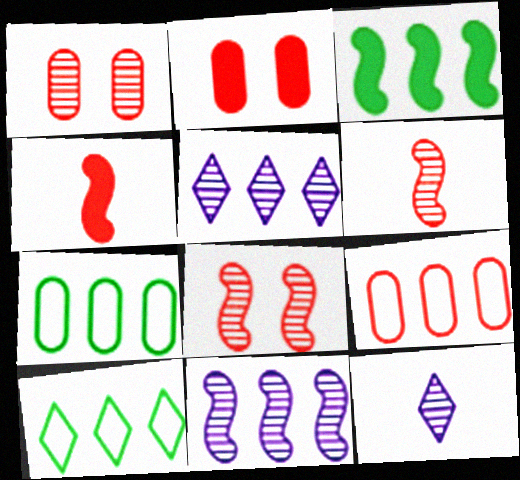[[3, 5, 9]]